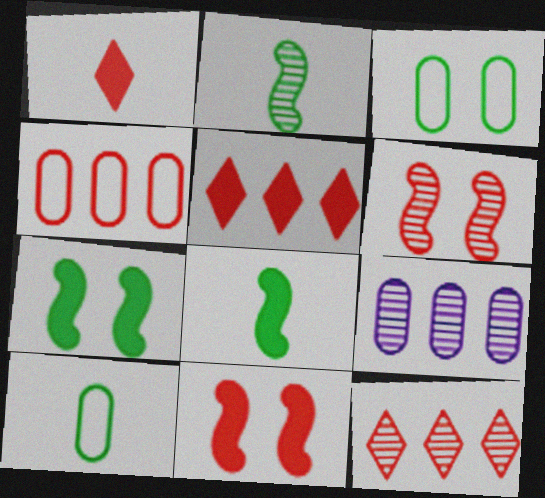[[1, 4, 6]]